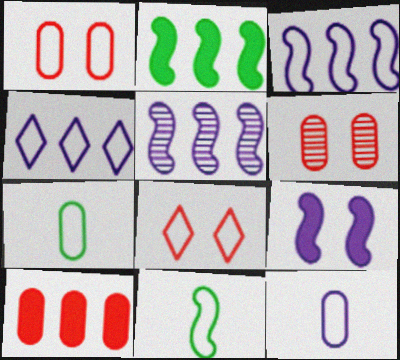[[1, 4, 11], 
[3, 7, 8]]